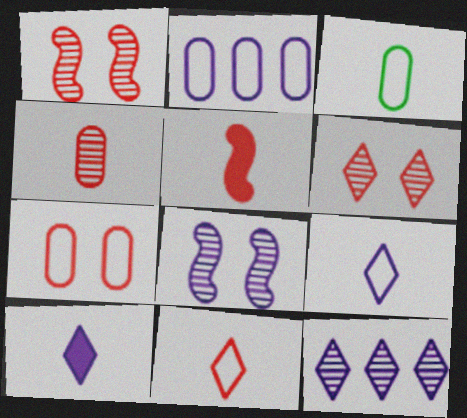[[2, 3, 7], 
[2, 8, 10], 
[4, 5, 11]]